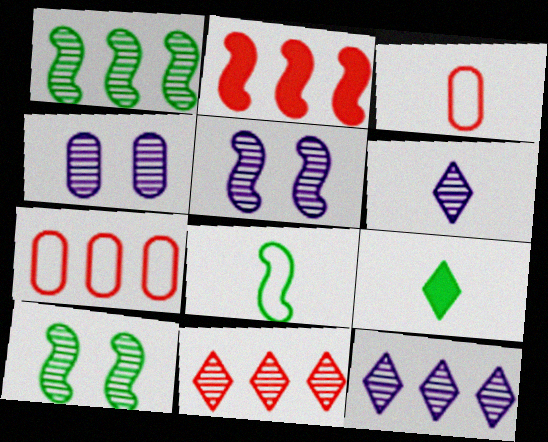[[2, 5, 8], 
[2, 7, 11], 
[5, 7, 9]]